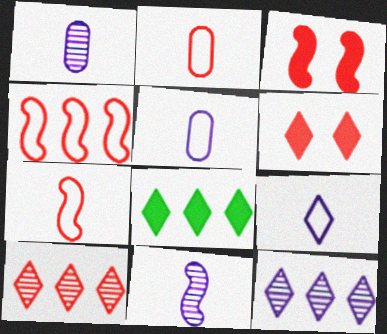[[2, 3, 10]]